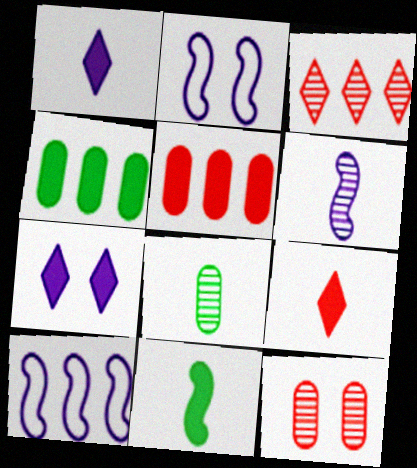[[3, 4, 10], 
[5, 7, 11]]